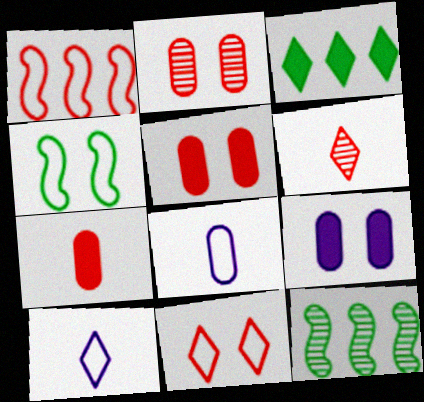[[1, 5, 6], 
[5, 10, 12]]